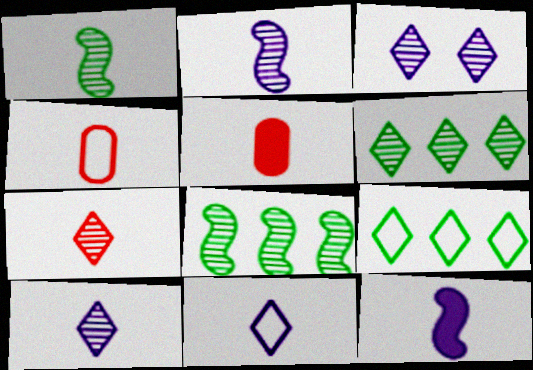[[1, 5, 11], 
[3, 6, 7]]